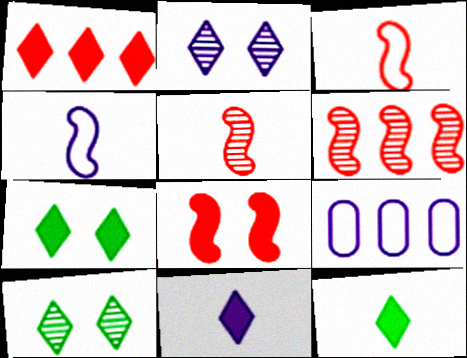[[1, 7, 11], 
[3, 6, 8], 
[5, 7, 9]]